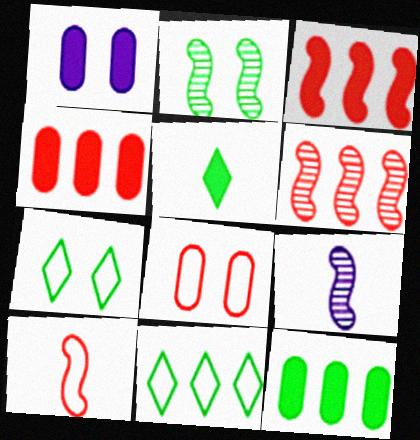[[1, 3, 5], 
[2, 6, 9], 
[4, 7, 9]]